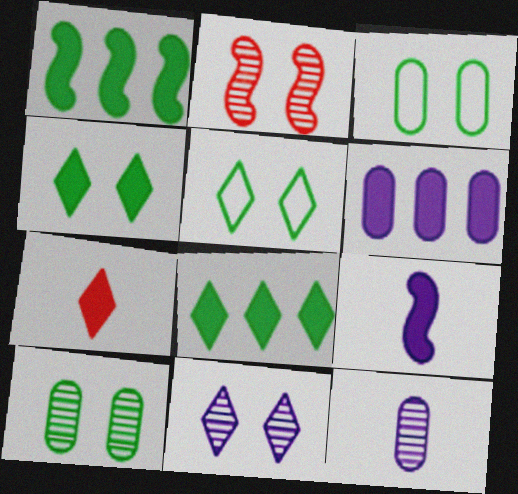[[2, 10, 11]]